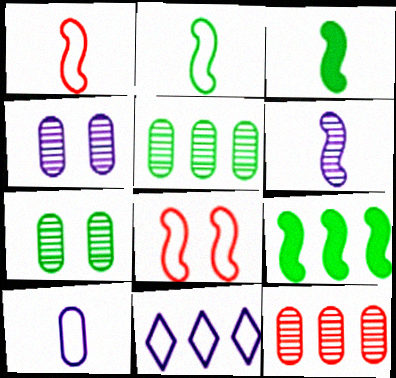[[1, 3, 6], 
[6, 8, 9], 
[9, 11, 12]]